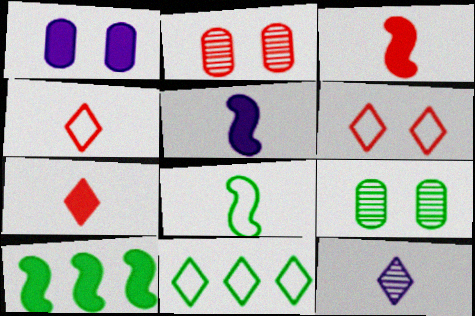[[1, 7, 10], 
[2, 5, 11]]